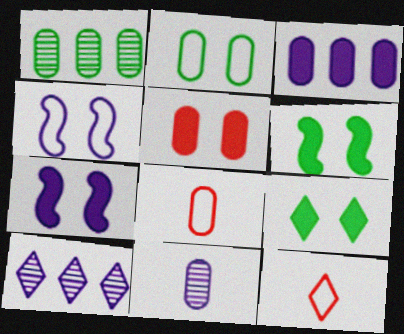[[1, 7, 12], 
[5, 7, 9], 
[6, 8, 10], 
[9, 10, 12]]